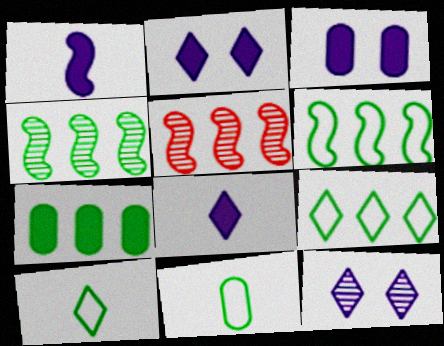[[2, 5, 11], 
[3, 5, 10], 
[4, 7, 9]]